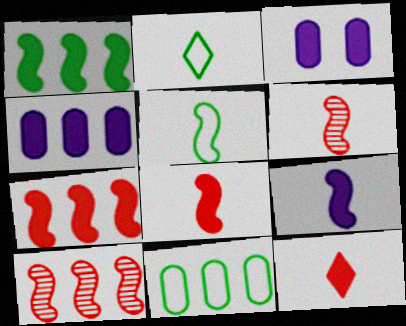[[1, 3, 12], 
[2, 3, 10], 
[5, 6, 9]]